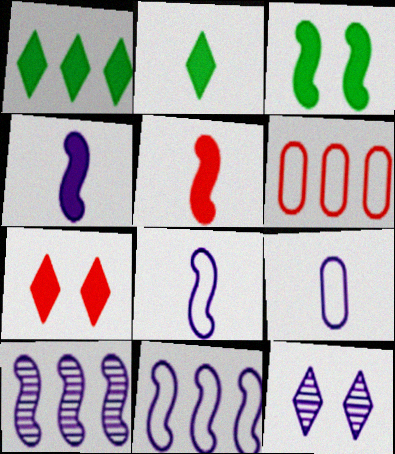[[1, 6, 10]]